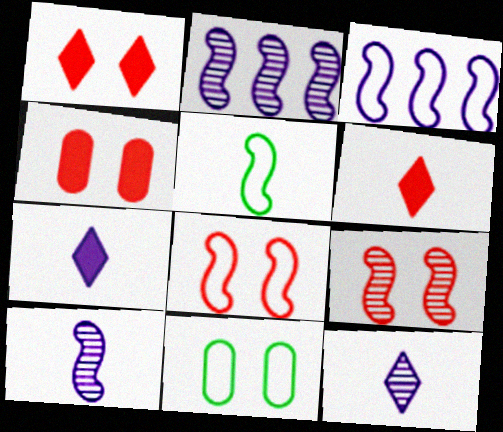[[2, 6, 11], 
[3, 5, 8]]